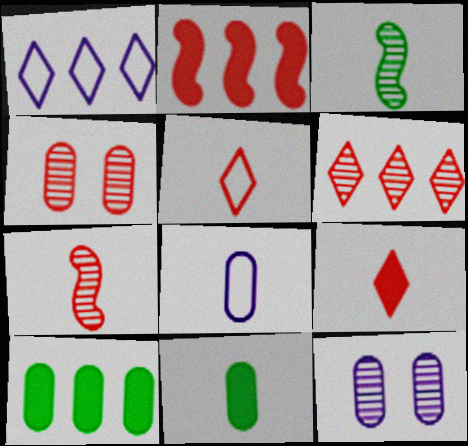[[2, 4, 5], 
[3, 6, 12], 
[3, 8, 9], 
[4, 6, 7], 
[4, 8, 10]]